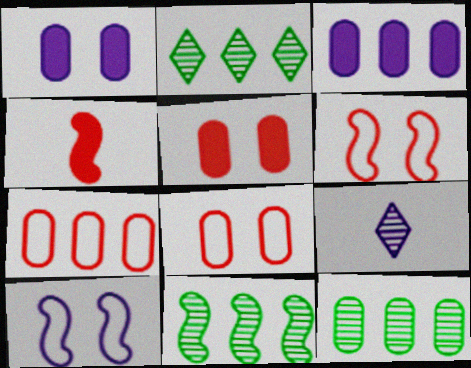[[2, 11, 12], 
[3, 7, 12], 
[3, 9, 10], 
[4, 10, 11]]